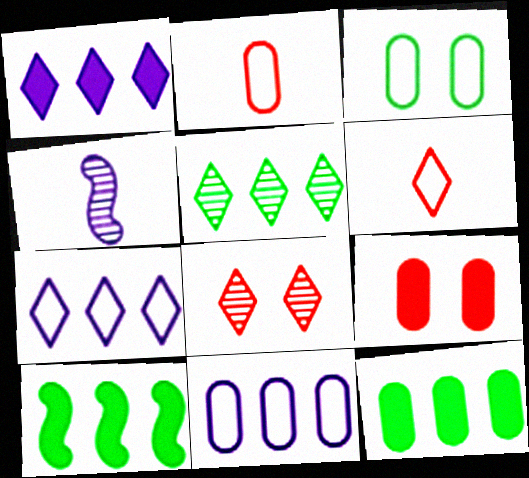[[2, 3, 11]]